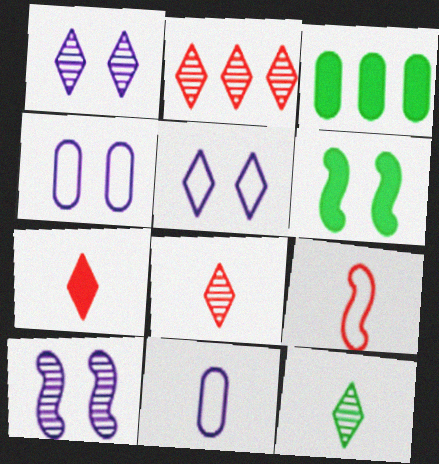[[1, 2, 12], 
[1, 3, 9], 
[2, 6, 11]]